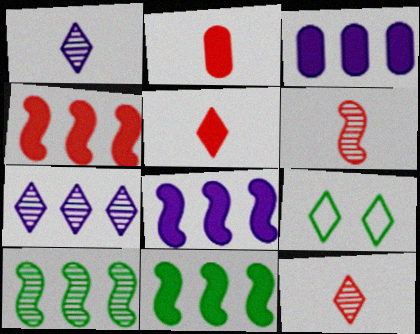[[3, 6, 9], 
[4, 8, 11], 
[5, 7, 9]]